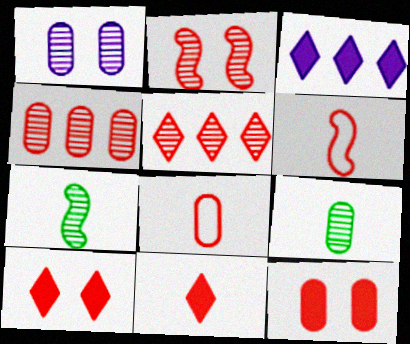[[1, 4, 9], 
[1, 5, 7], 
[4, 6, 10], 
[4, 8, 12], 
[5, 6, 12]]